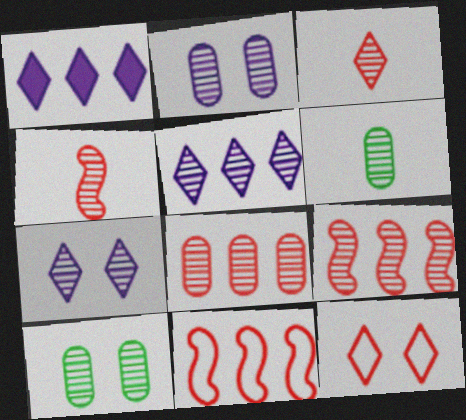[[2, 6, 8], 
[4, 5, 10], 
[6, 7, 9]]